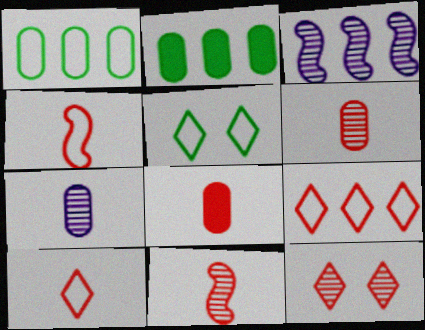[[2, 3, 9], 
[3, 5, 8], 
[8, 10, 11]]